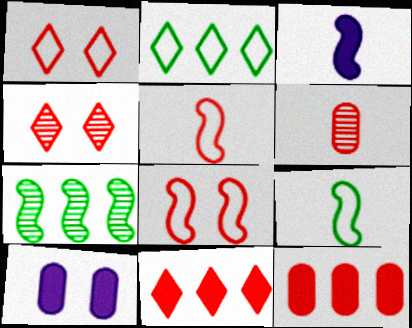[[3, 7, 8], 
[4, 5, 12], 
[6, 8, 11]]